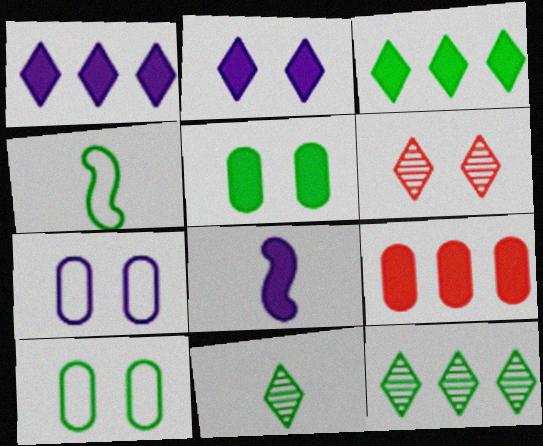[[4, 5, 12]]